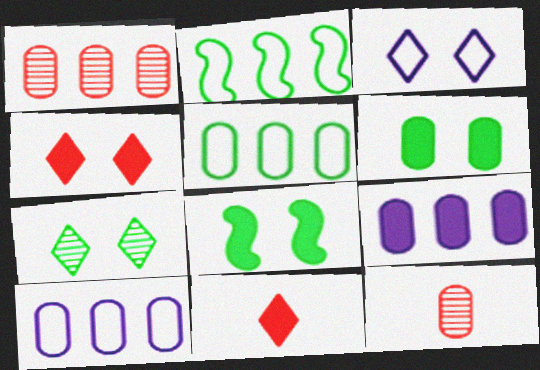[[1, 5, 9], 
[3, 4, 7], 
[6, 10, 12], 
[8, 9, 11]]